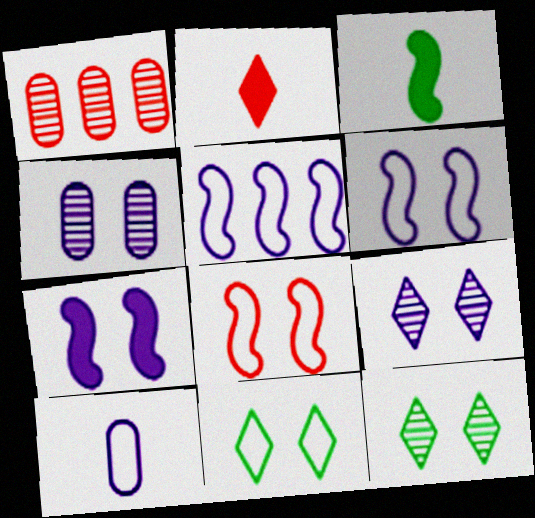[[1, 2, 8]]